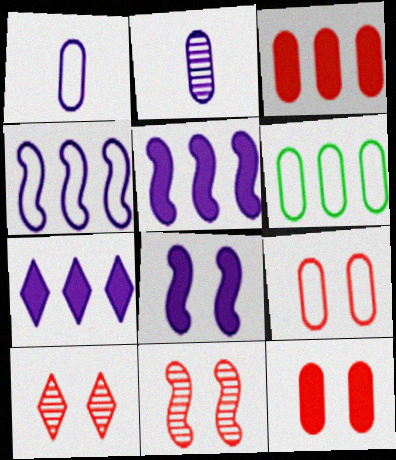[[1, 6, 9], 
[2, 6, 12]]